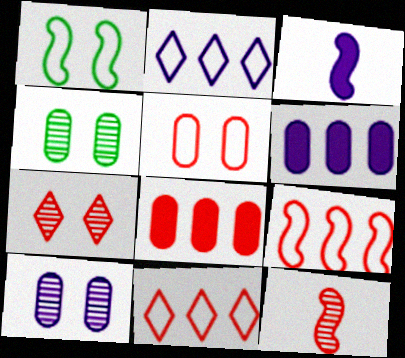[[2, 3, 10], 
[3, 4, 11]]